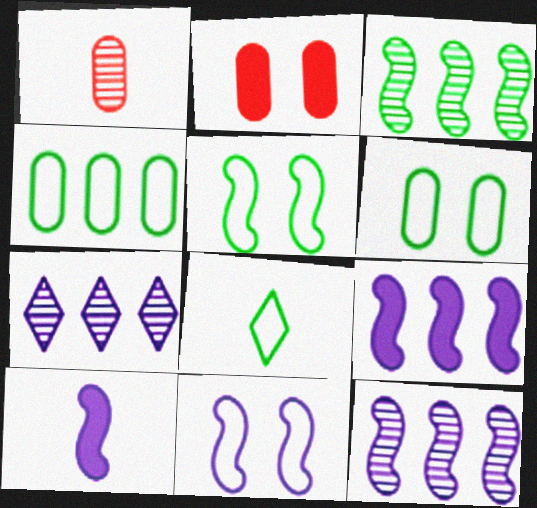[[1, 8, 10], 
[2, 8, 12], 
[4, 5, 8], 
[10, 11, 12]]